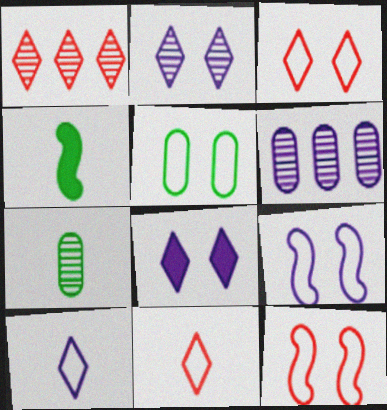[[3, 4, 6], 
[3, 5, 9]]